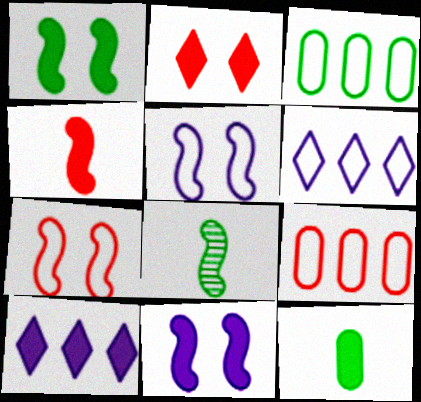[]